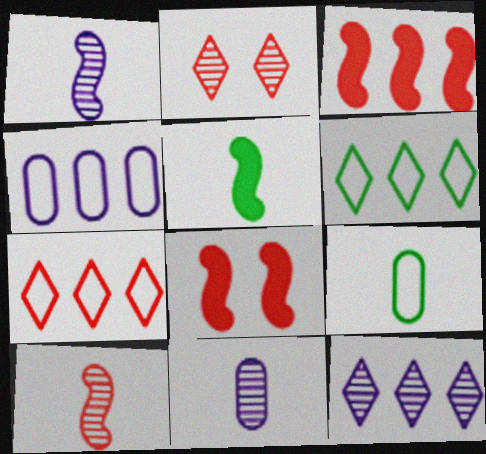[[2, 4, 5], 
[6, 8, 11], 
[8, 9, 12]]